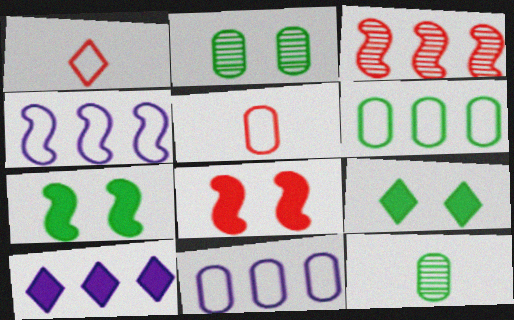[[3, 6, 10]]